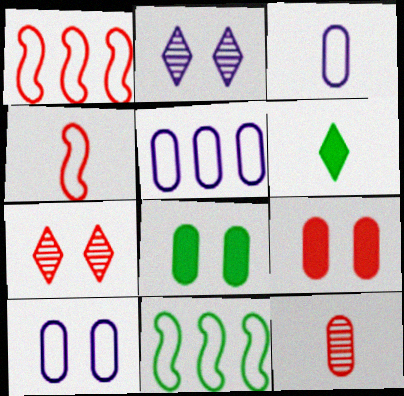[[3, 5, 10], 
[5, 8, 12]]